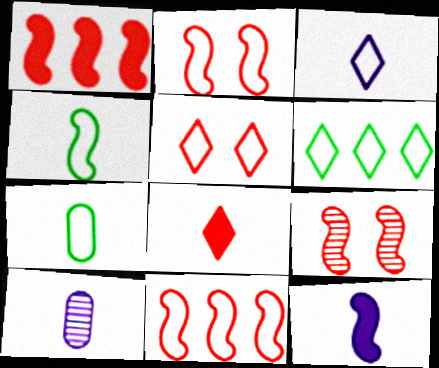[[3, 5, 6], 
[3, 10, 12], 
[4, 8, 10]]